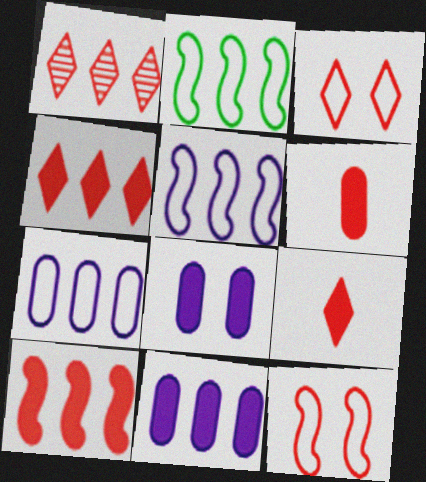[[1, 2, 11], 
[1, 3, 9], 
[1, 6, 12]]